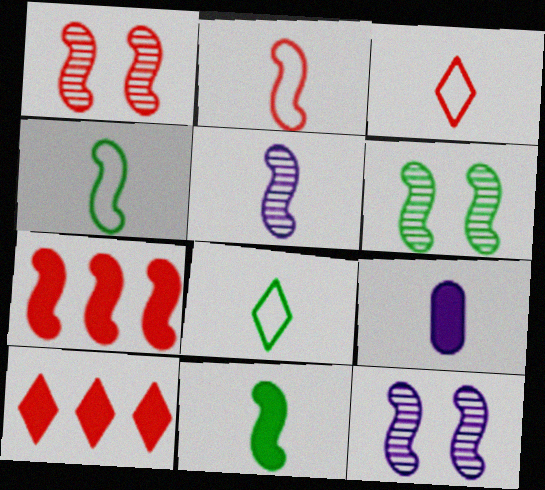[[1, 2, 7], 
[1, 6, 12], 
[2, 5, 11], 
[4, 7, 12]]